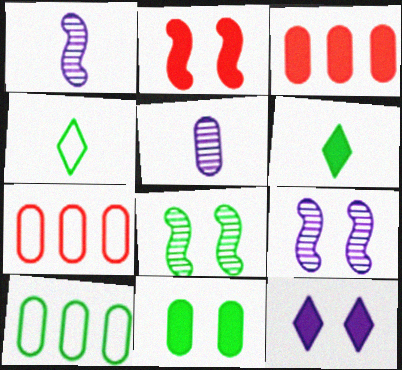[[2, 11, 12], 
[3, 4, 9], 
[5, 7, 11], 
[6, 7, 9], 
[6, 8, 10]]